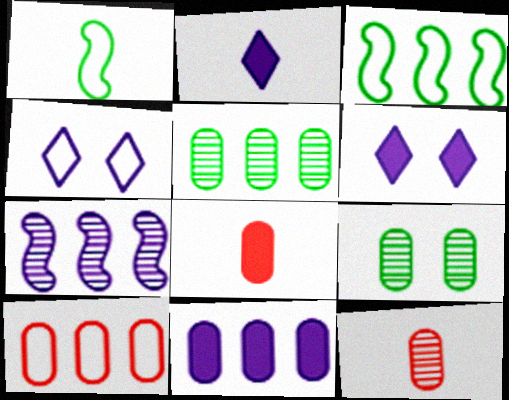[[1, 2, 12], 
[1, 4, 10], 
[3, 6, 12], 
[5, 10, 11]]